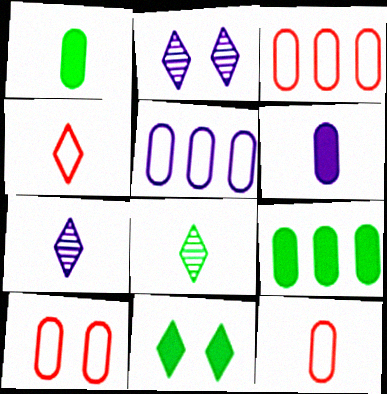[[3, 10, 12]]